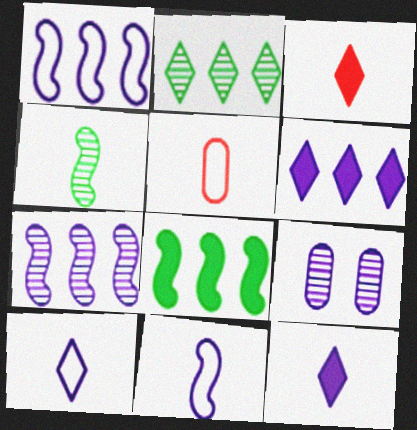[[1, 9, 12], 
[4, 5, 12], 
[6, 9, 11]]